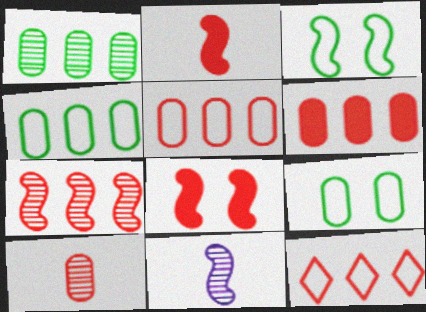[[6, 7, 12], 
[8, 10, 12]]